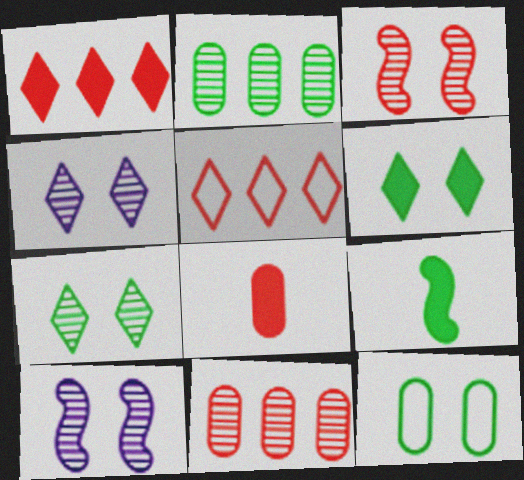[[3, 5, 8]]